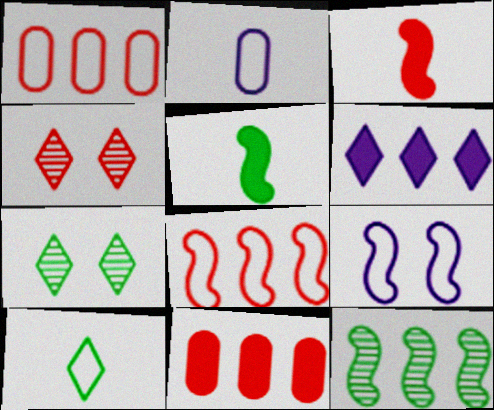[[1, 3, 4], 
[1, 6, 12], 
[1, 9, 10], 
[3, 9, 12], 
[4, 6, 10]]